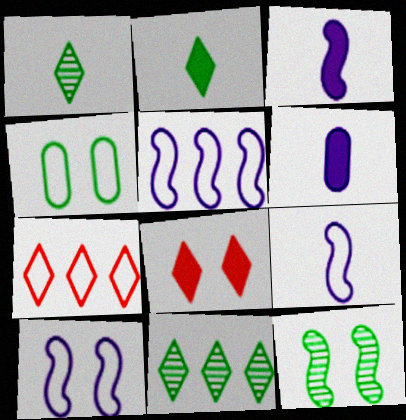[[4, 7, 9], 
[5, 9, 10], 
[6, 7, 12]]